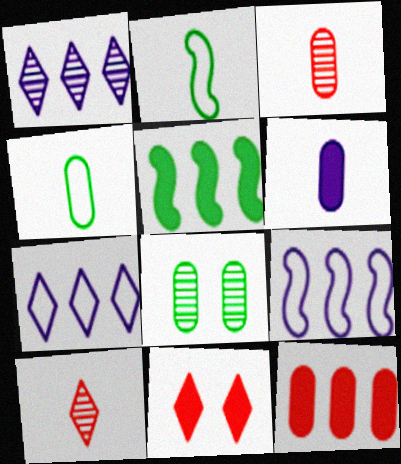[[2, 6, 10], 
[3, 4, 6], 
[5, 6, 11]]